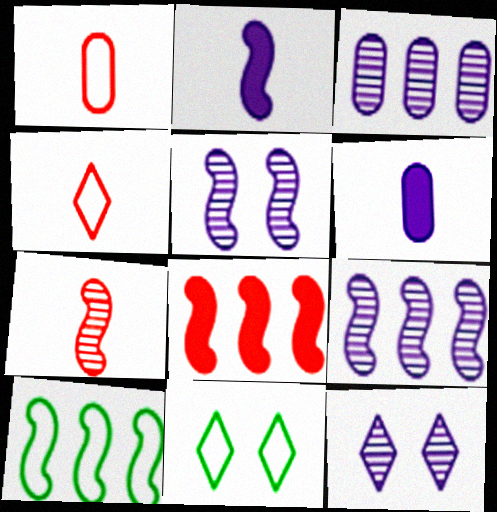[[8, 9, 10]]